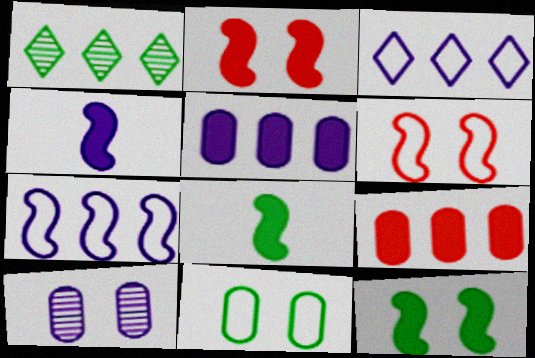[[1, 7, 9], 
[1, 8, 11], 
[3, 4, 10]]